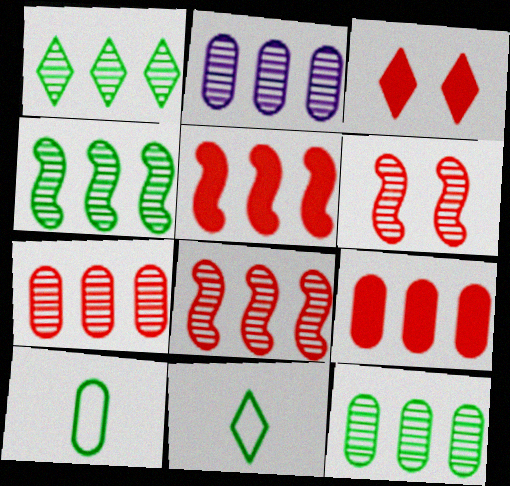[[1, 2, 8], 
[1, 4, 12], 
[2, 7, 12]]